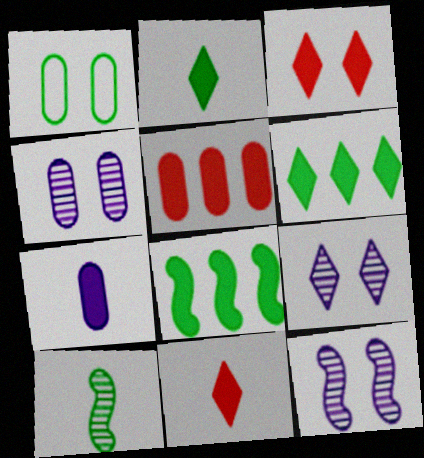[[1, 3, 12], 
[1, 6, 10], 
[3, 7, 8], 
[4, 9, 12]]